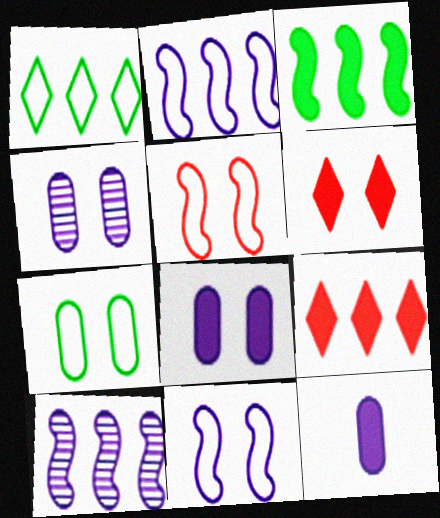[[3, 6, 12]]